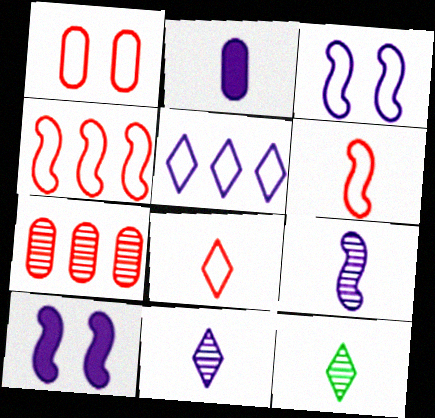[[1, 4, 8], 
[2, 6, 12]]